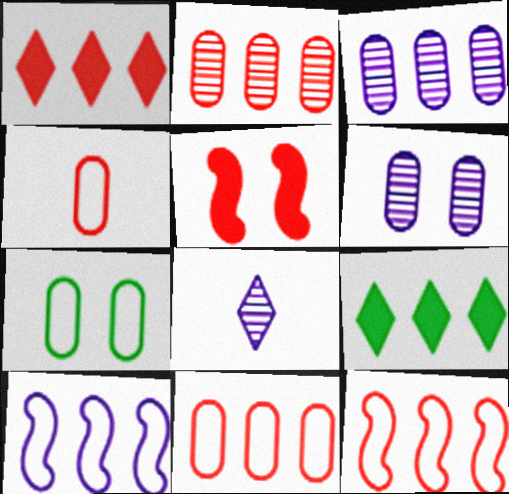[[1, 2, 12], 
[2, 9, 10], 
[3, 9, 12]]